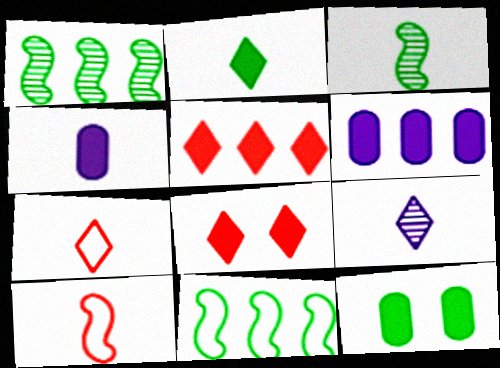[[2, 7, 9], 
[3, 4, 7]]